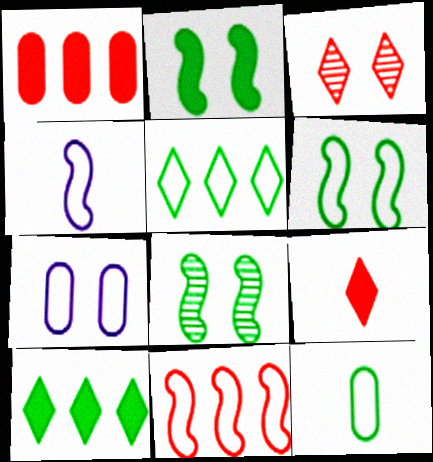[[2, 3, 7], 
[2, 6, 8], 
[4, 6, 11], 
[5, 6, 12], 
[8, 10, 12]]